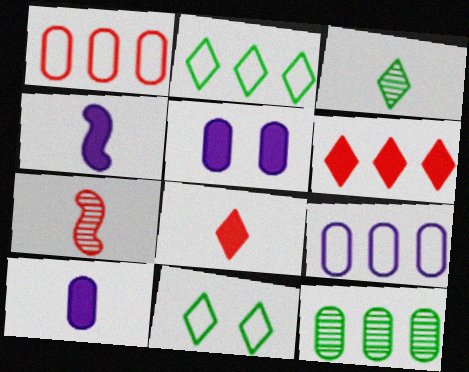[[2, 5, 7]]